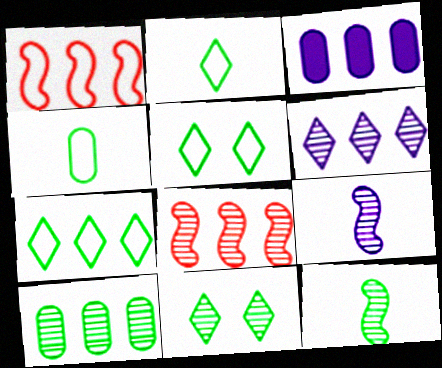[[2, 5, 7], 
[3, 7, 8], 
[6, 8, 10], 
[10, 11, 12]]